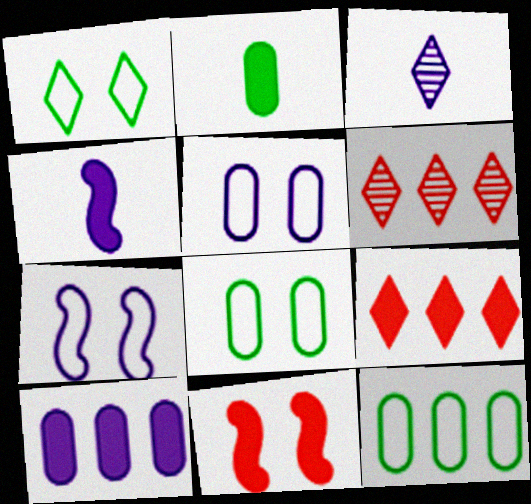[[1, 3, 9], 
[2, 6, 7], 
[3, 7, 10], 
[3, 11, 12], 
[4, 6, 8]]